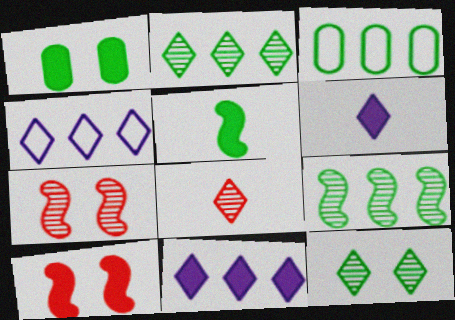[[3, 5, 12], 
[3, 6, 7]]